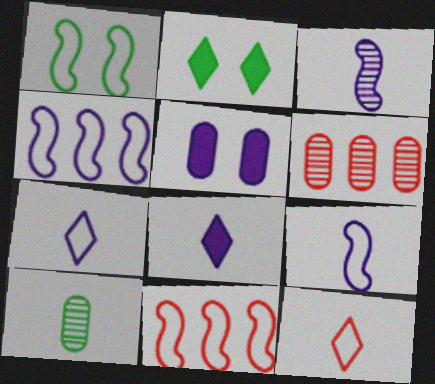[[1, 6, 8], 
[1, 9, 11], 
[2, 6, 9]]